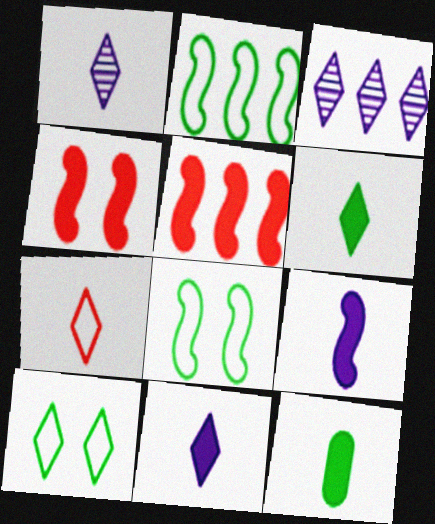[[1, 6, 7]]